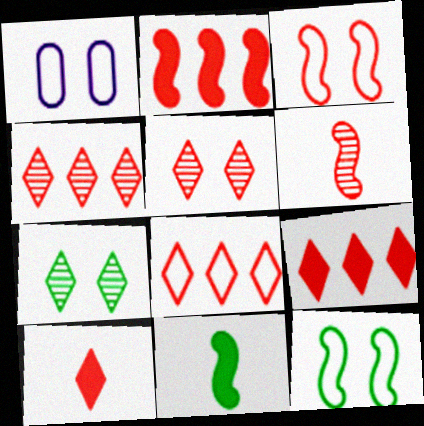[[1, 4, 11], 
[2, 3, 6], 
[4, 8, 9], 
[5, 8, 10]]